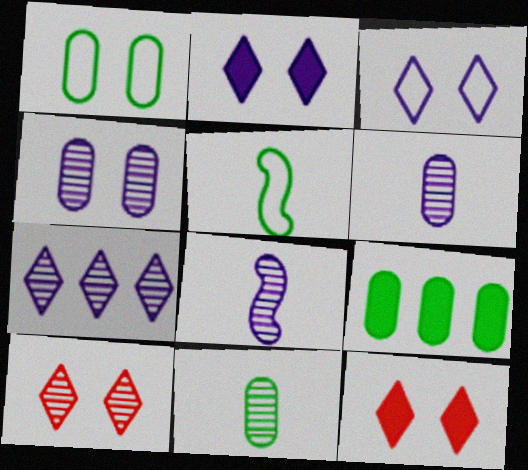[[1, 9, 11], 
[4, 7, 8]]